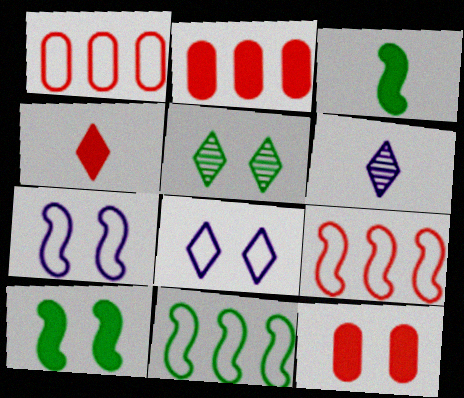[[1, 6, 10], 
[5, 7, 12], 
[6, 11, 12]]